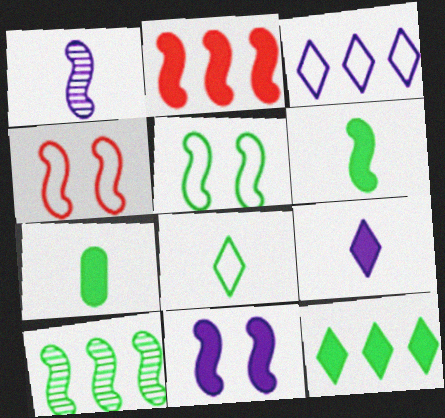[[1, 2, 5], 
[2, 6, 11], 
[5, 6, 10]]